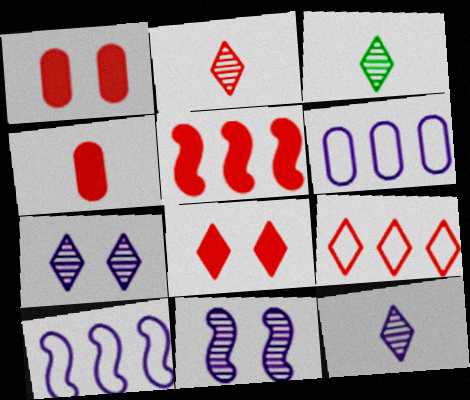[[1, 3, 10], 
[2, 3, 12], 
[2, 8, 9], 
[4, 5, 8]]